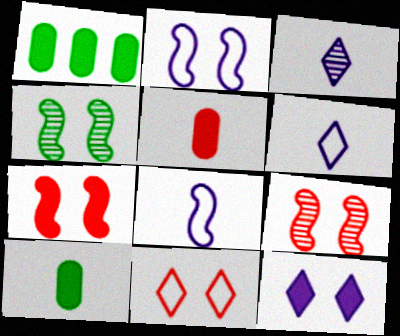[[1, 6, 9], 
[2, 4, 7]]